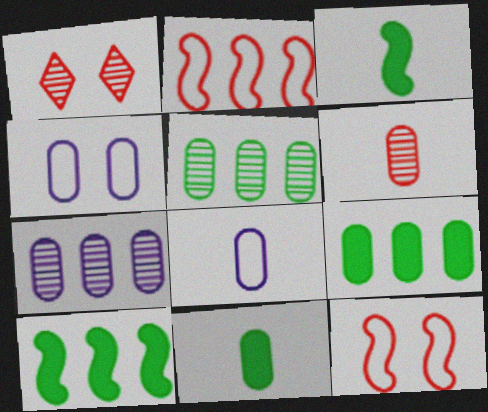[[1, 8, 10], 
[4, 6, 9], 
[6, 8, 11]]